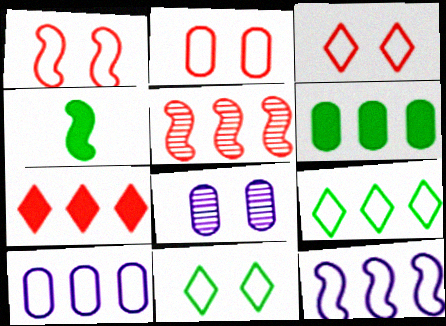[[1, 2, 3]]